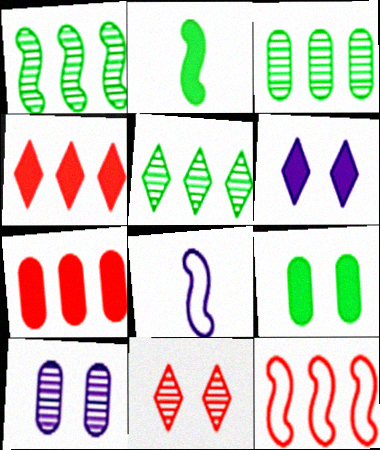[[1, 3, 5], 
[2, 6, 7]]